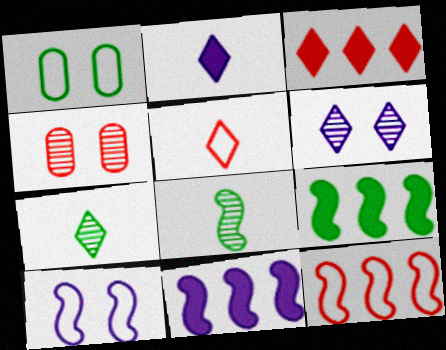[[1, 7, 9], 
[2, 5, 7]]